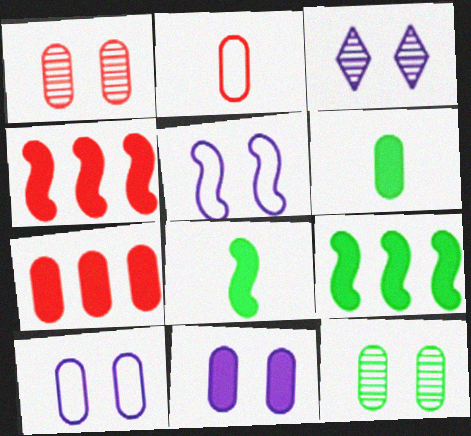[[1, 2, 7], 
[2, 3, 9], 
[3, 5, 11], 
[6, 7, 11]]